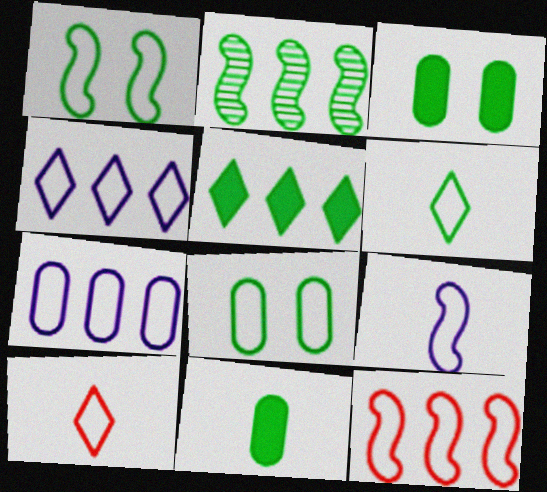[[1, 7, 10], 
[1, 9, 12], 
[2, 3, 6]]